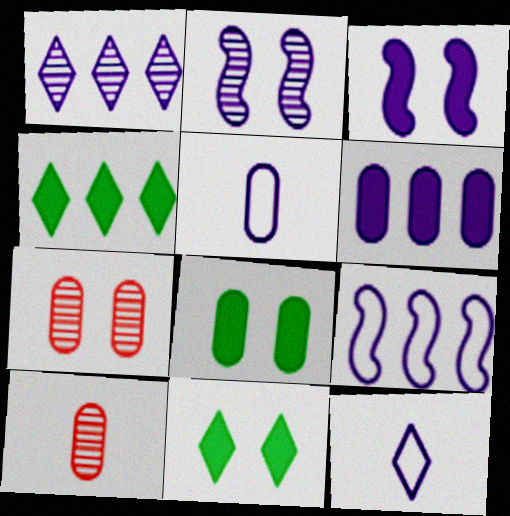[[1, 3, 5], 
[1, 6, 9], 
[2, 6, 12], 
[9, 10, 11]]